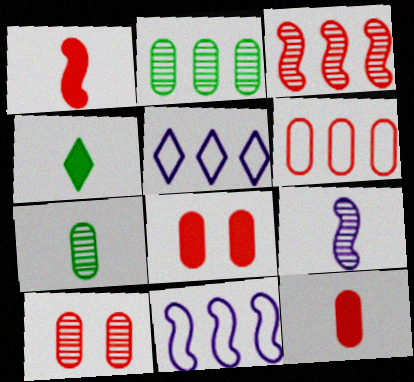[[4, 10, 11], 
[6, 10, 12]]